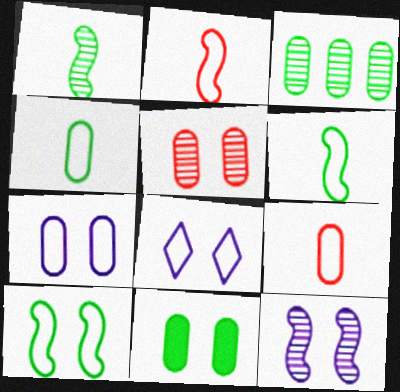[[3, 4, 11], 
[5, 7, 11]]